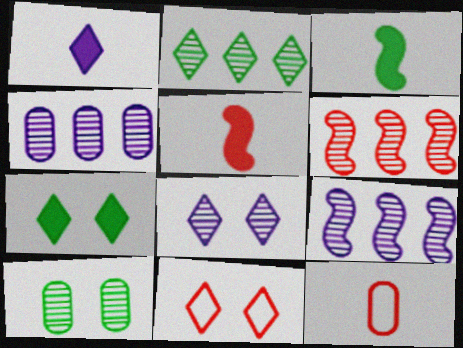[[1, 2, 11], 
[2, 4, 6], 
[3, 4, 11], 
[7, 8, 11], 
[7, 9, 12]]